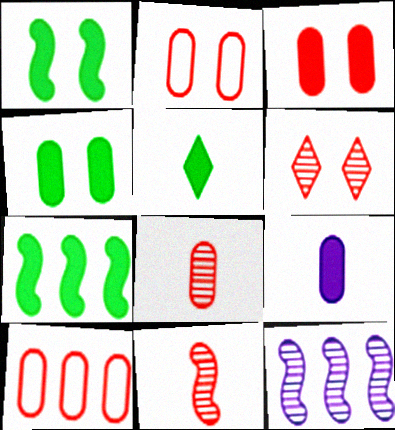[[2, 5, 12], 
[3, 8, 10], 
[4, 5, 7]]